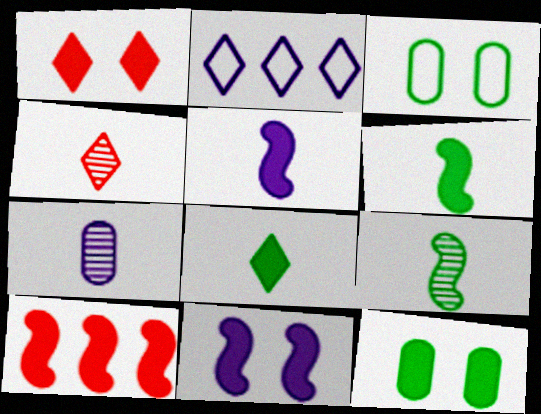[[1, 11, 12], 
[2, 7, 11], 
[4, 7, 9], 
[6, 10, 11]]